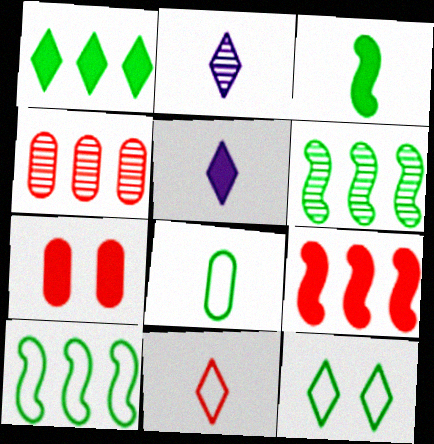[[2, 7, 10], 
[8, 10, 12]]